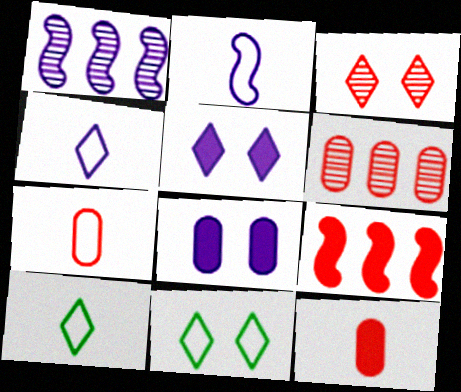[[1, 4, 8], 
[1, 11, 12], 
[2, 7, 10], 
[3, 5, 11], 
[3, 7, 9]]